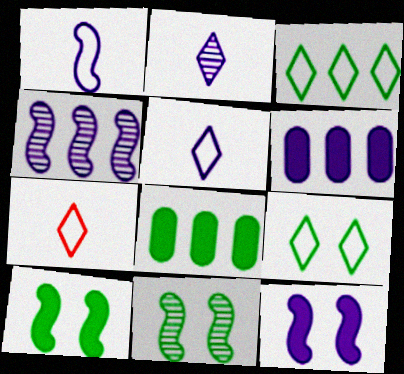[[1, 4, 12], 
[6, 7, 11]]